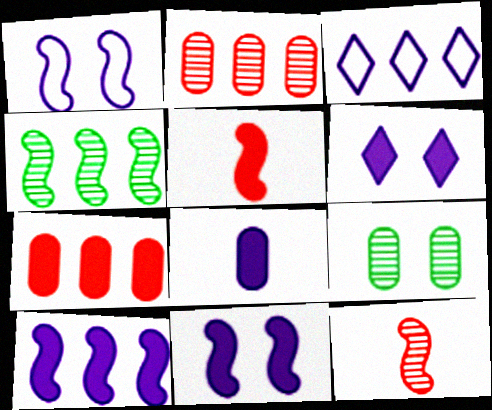[[1, 4, 5], 
[3, 4, 7], 
[3, 5, 9], 
[6, 8, 10]]